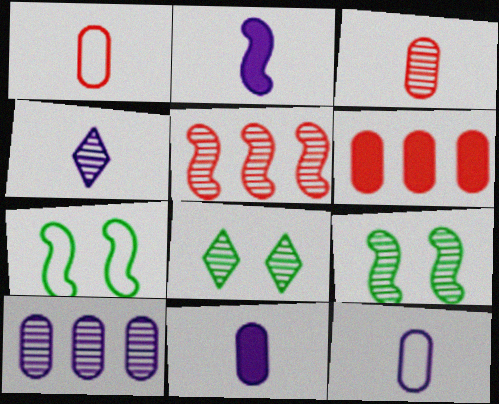[[2, 4, 12], 
[2, 5, 7], 
[4, 6, 7]]